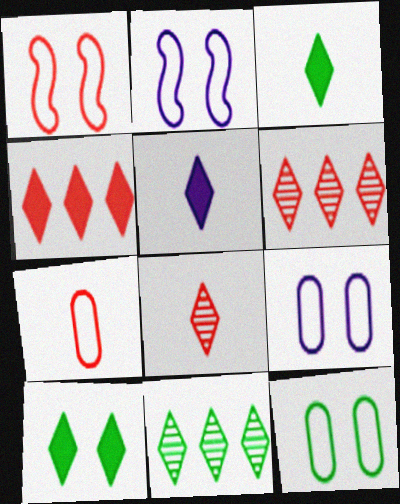[[4, 5, 10]]